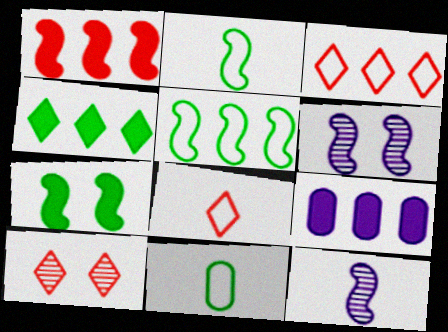[[1, 2, 6], 
[1, 4, 9], 
[2, 9, 10]]